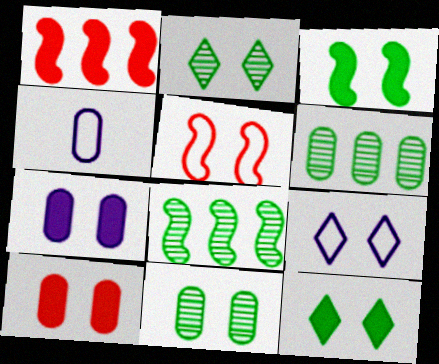[[1, 2, 4], 
[2, 5, 7], 
[4, 6, 10]]